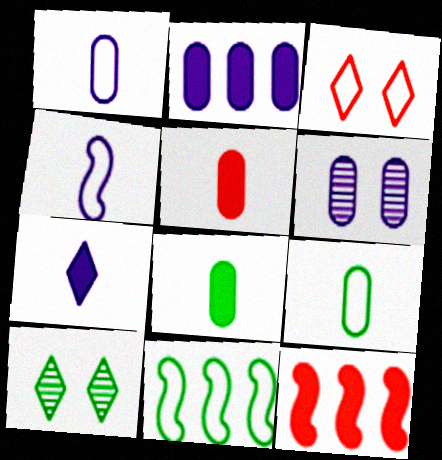[[1, 2, 6], 
[1, 3, 11], 
[1, 10, 12], 
[8, 10, 11]]